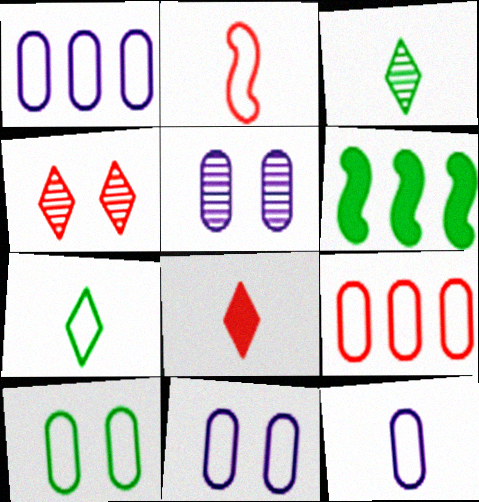[[1, 11, 12], 
[2, 7, 12], 
[3, 6, 10], 
[4, 6, 12], 
[9, 10, 12]]